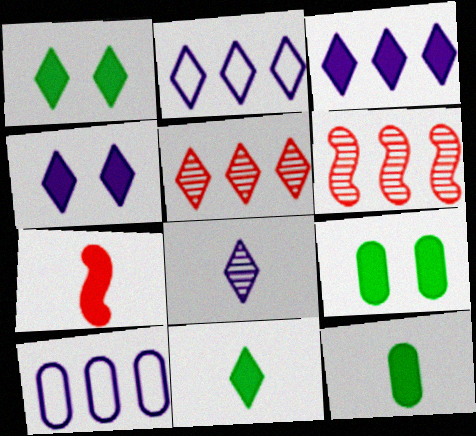[[2, 4, 8], 
[3, 7, 9]]